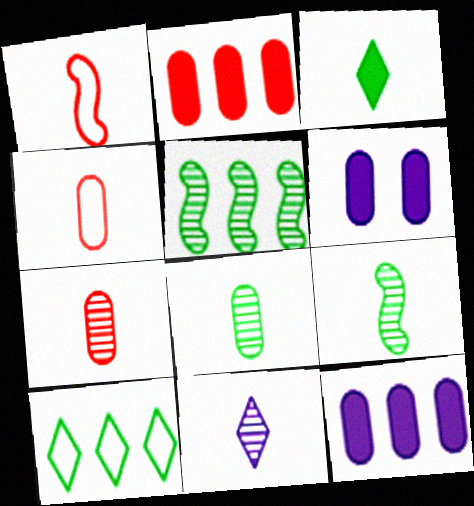[[7, 9, 11]]